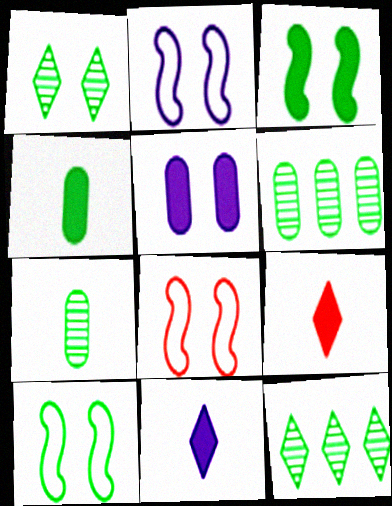[[1, 5, 8], 
[2, 6, 9], 
[2, 8, 10], 
[4, 10, 12], 
[6, 8, 11]]